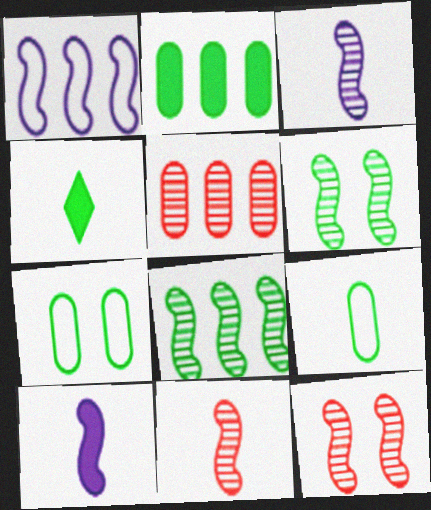[[3, 8, 12], 
[4, 7, 8]]